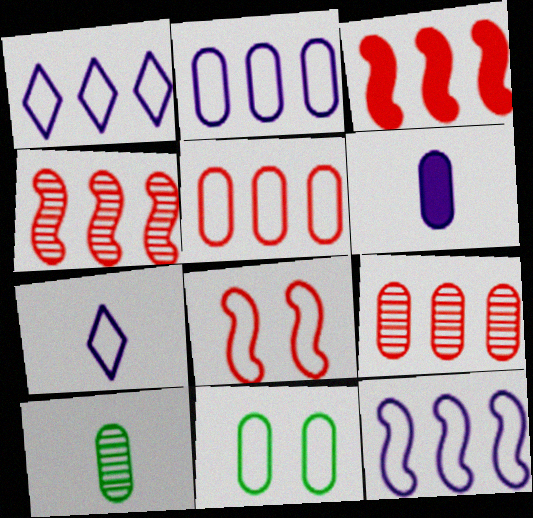[[1, 2, 12], 
[6, 9, 11]]